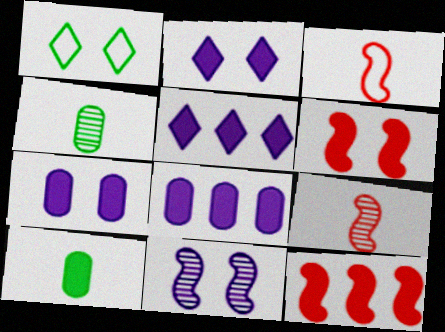[[1, 8, 9], 
[2, 10, 12], 
[5, 6, 10]]